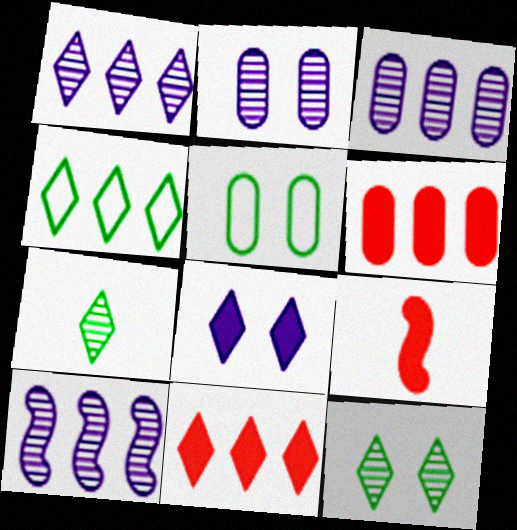[[1, 3, 10], 
[1, 4, 11], 
[1, 5, 9], 
[2, 4, 9], 
[4, 6, 10]]